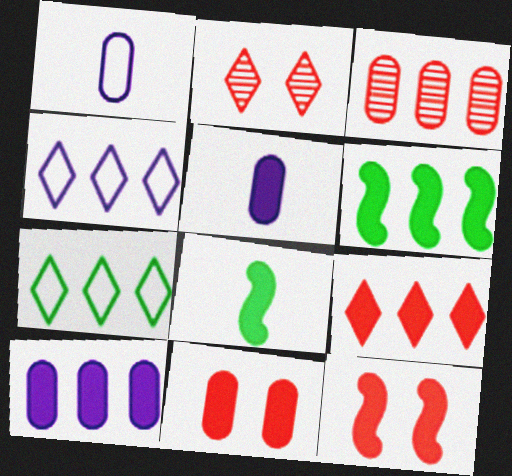[[1, 2, 6], 
[3, 4, 6], 
[6, 9, 10]]